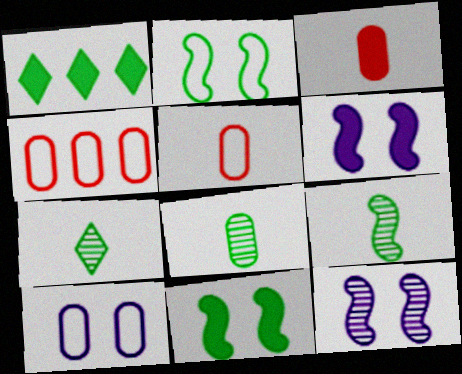[[1, 2, 8], 
[1, 3, 6], 
[1, 5, 12], 
[4, 6, 7], 
[7, 8, 9]]